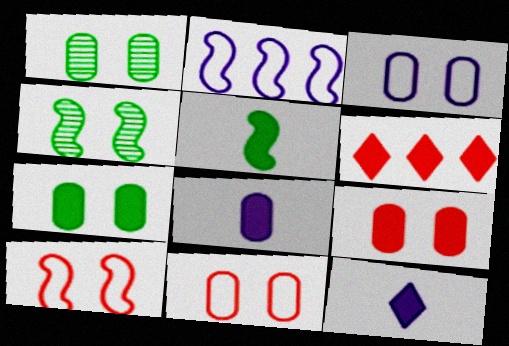[[1, 3, 9]]